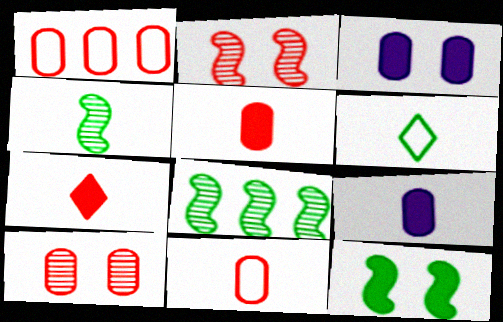[[1, 2, 7], 
[1, 5, 10]]